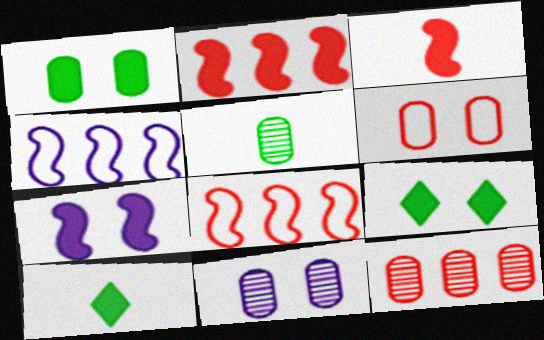[[1, 6, 11], 
[5, 11, 12], 
[8, 10, 11]]